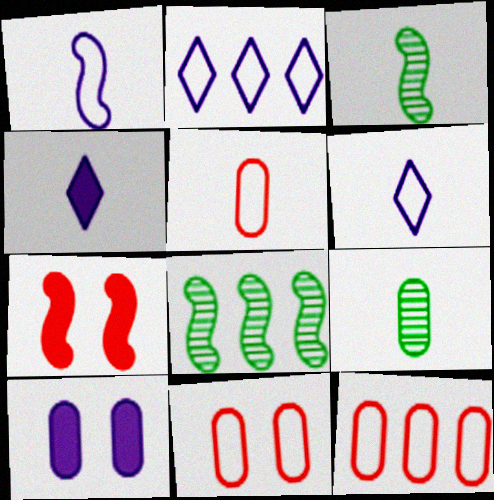[[1, 7, 8], 
[2, 7, 9], 
[3, 4, 5], 
[4, 8, 11], 
[5, 11, 12], 
[9, 10, 12]]